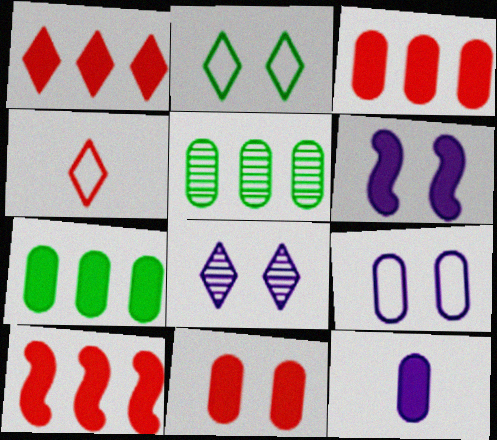[[1, 3, 10], 
[4, 5, 6], 
[6, 8, 9], 
[7, 11, 12]]